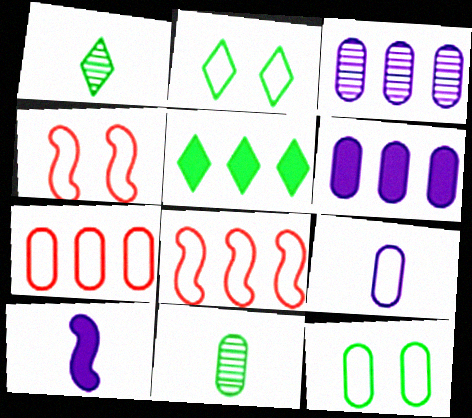[[1, 2, 5], 
[1, 4, 6], 
[2, 8, 9], 
[3, 5, 8], 
[7, 9, 12]]